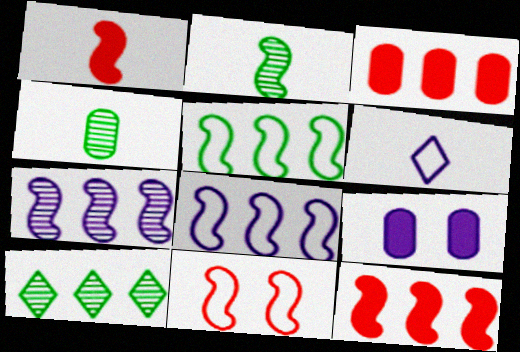[[1, 4, 6], 
[3, 8, 10], 
[5, 7, 12], 
[6, 7, 9]]